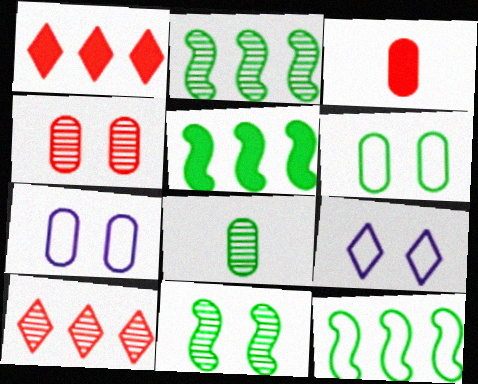[[2, 3, 9], 
[2, 5, 12]]